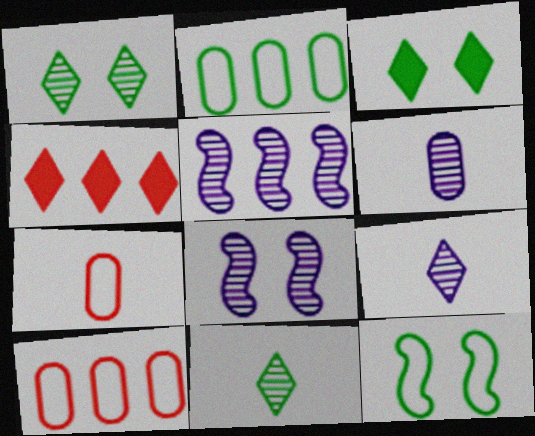[[2, 4, 5], 
[3, 5, 7], 
[4, 6, 12]]